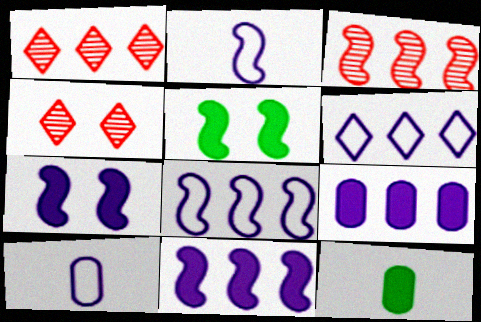[[1, 5, 10], 
[2, 3, 5], 
[4, 8, 12]]